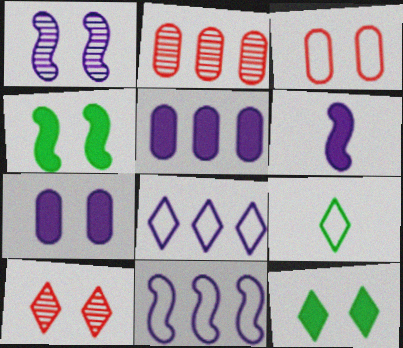[[1, 3, 12], 
[1, 6, 11], 
[3, 9, 11]]